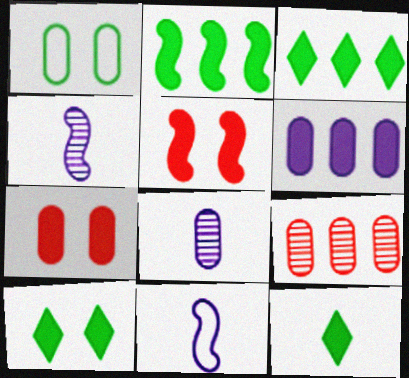[[3, 10, 12], 
[5, 6, 12], 
[9, 10, 11]]